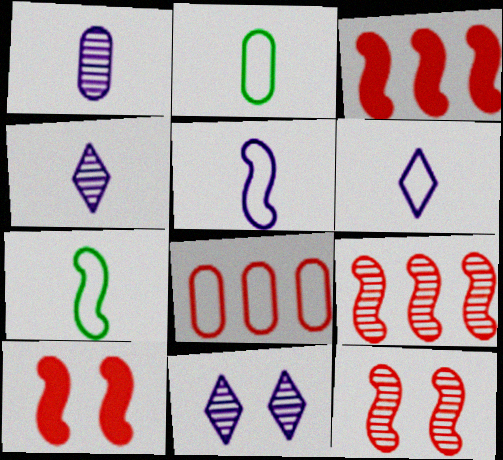[[2, 3, 11]]